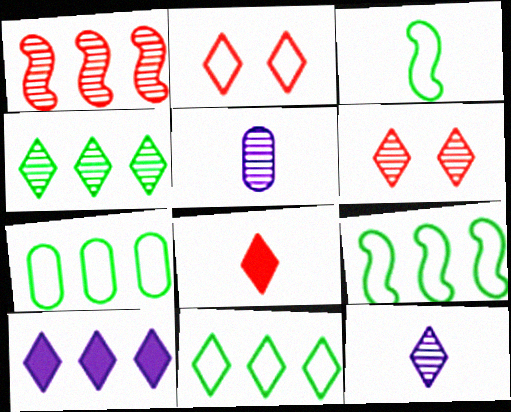[[1, 7, 10], 
[3, 5, 8], 
[4, 6, 12], 
[7, 9, 11]]